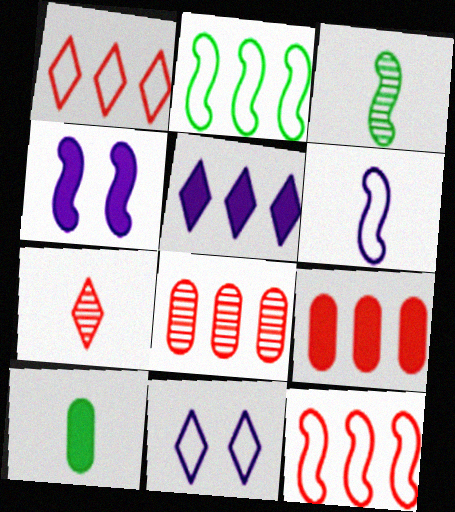[[2, 5, 8], 
[3, 4, 12], 
[3, 9, 11], 
[6, 7, 10]]